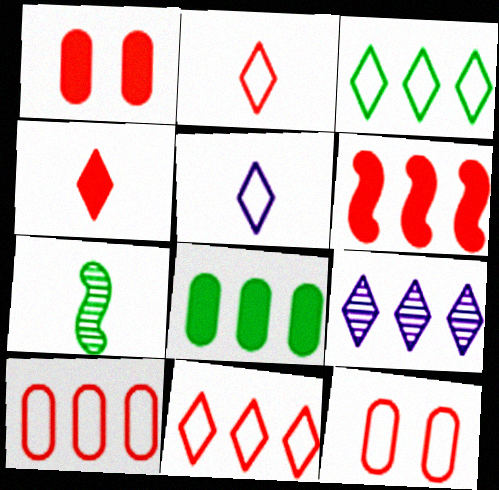[[1, 4, 6]]